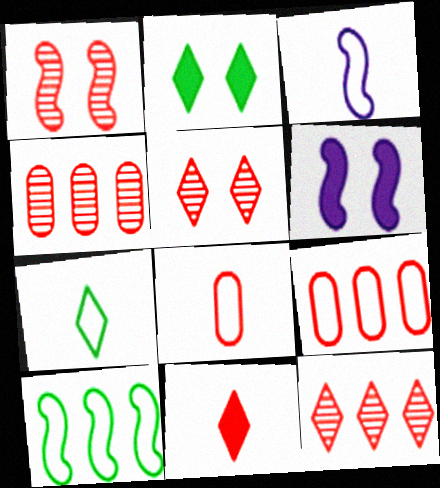[[1, 9, 11], 
[2, 3, 4], 
[3, 7, 8], 
[4, 6, 7]]